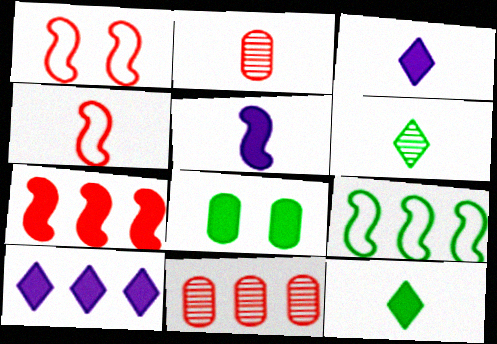[[3, 7, 8], 
[6, 8, 9], 
[9, 10, 11]]